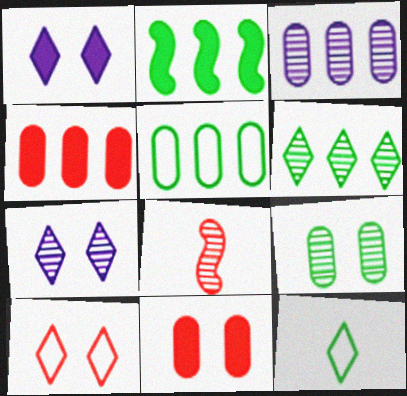[[1, 5, 8], 
[2, 5, 6], 
[2, 9, 12], 
[3, 4, 5], 
[4, 8, 10]]